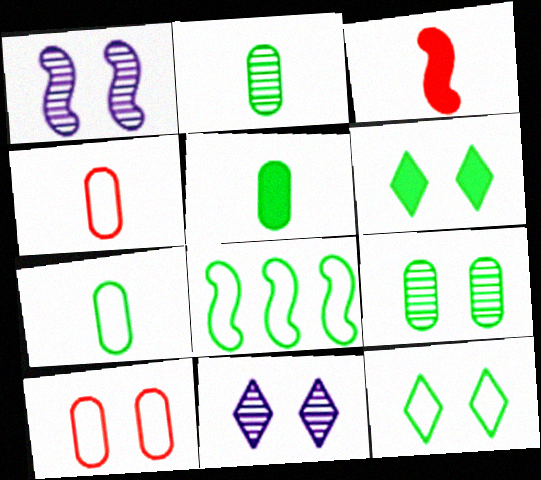[[1, 3, 8], 
[1, 6, 10], 
[2, 5, 7], 
[2, 6, 8], 
[7, 8, 12]]